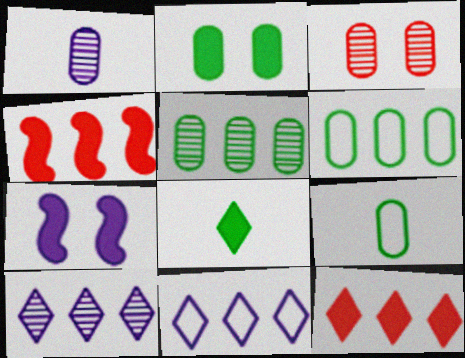[[1, 3, 5], 
[1, 7, 11], 
[2, 5, 9], 
[4, 5, 11], 
[4, 6, 10]]